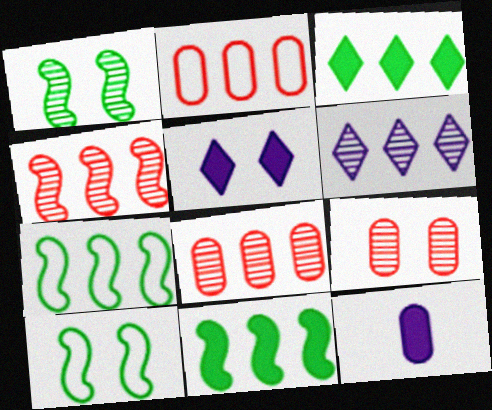[[2, 6, 11], 
[5, 9, 10]]